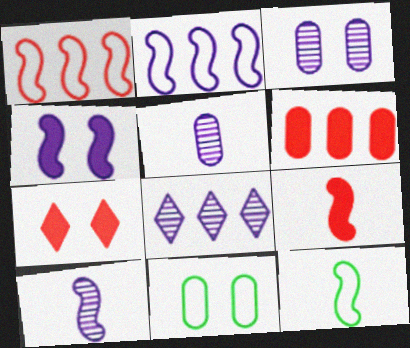[[2, 4, 10], 
[3, 8, 10], 
[5, 6, 11], 
[6, 7, 9], 
[8, 9, 11], 
[9, 10, 12]]